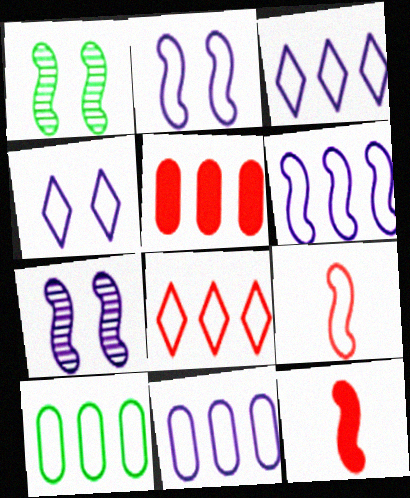[[1, 6, 12], 
[3, 6, 11], 
[4, 9, 10], 
[6, 8, 10]]